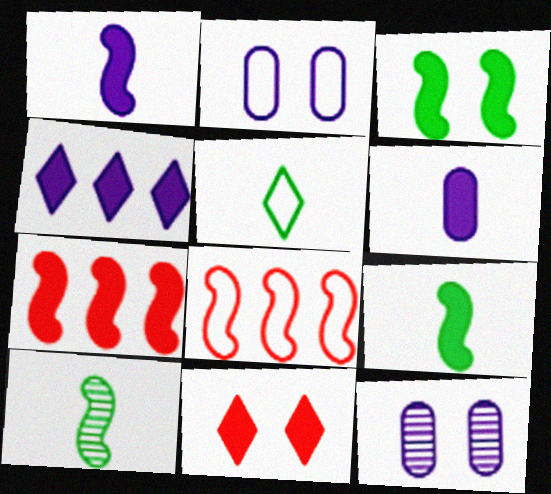[[1, 3, 7], 
[2, 5, 8], 
[5, 7, 12]]